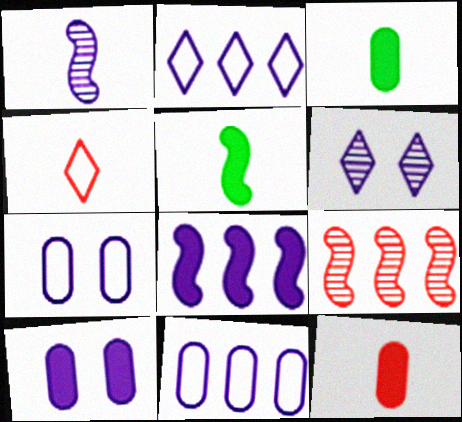[[1, 2, 10], 
[1, 3, 4]]